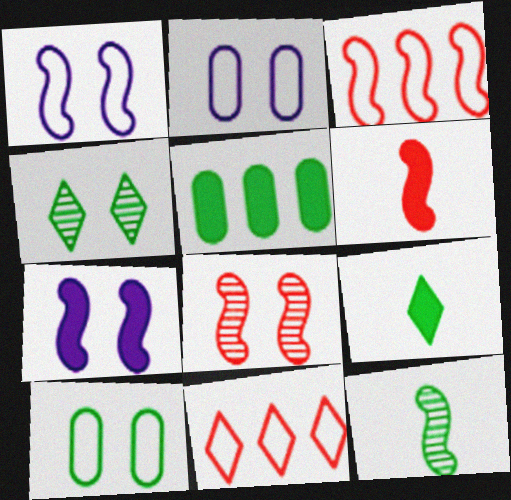[[3, 6, 8], 
[3, 7, 12]]